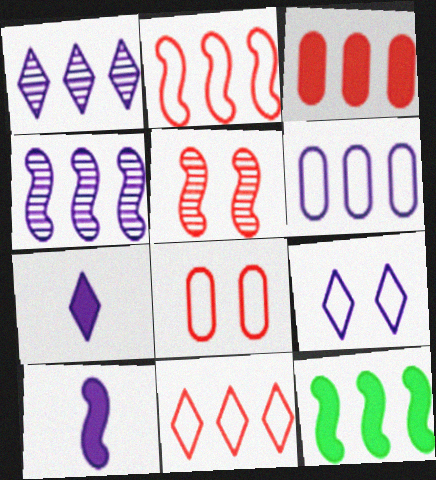[[1, 7, 9], 
[2, 4, 12]]